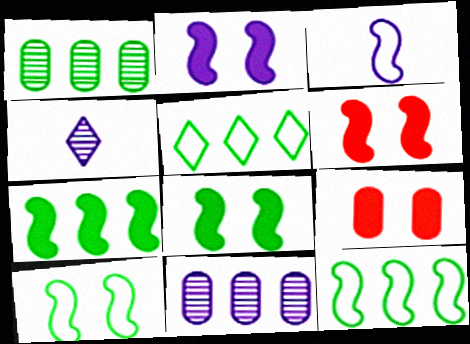[[1, 5, 7], 
[2, 6, 8], 
[4, 9, 12]]